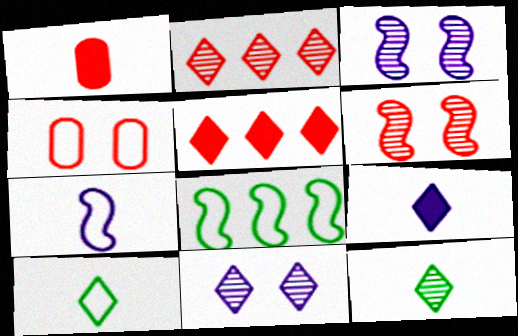[[1, 7, 12], 
[1, 8, 11], 
[2, 11, 12], 
[5, 10, 11]]